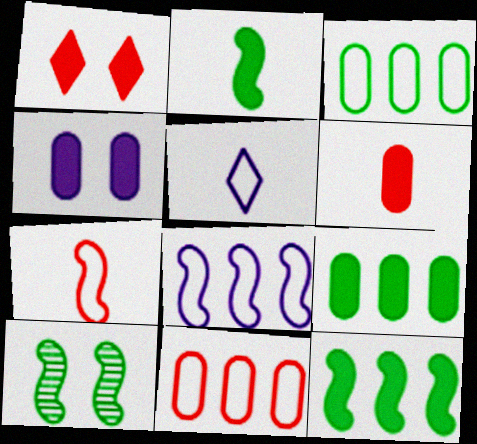[[4, 6, 9]]